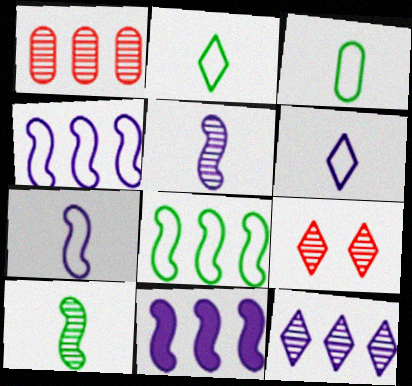[[3, 9, 11]]